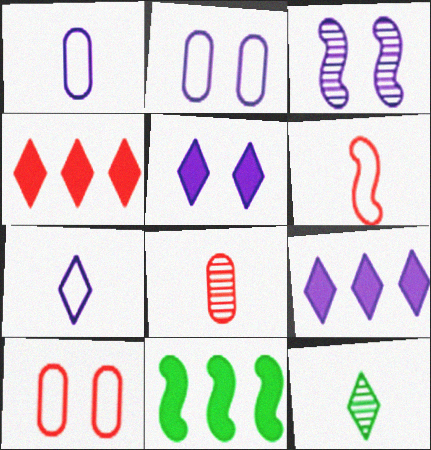[[1, 3, 9], 
[2, 3, 5], 
[3, 6, 11]]